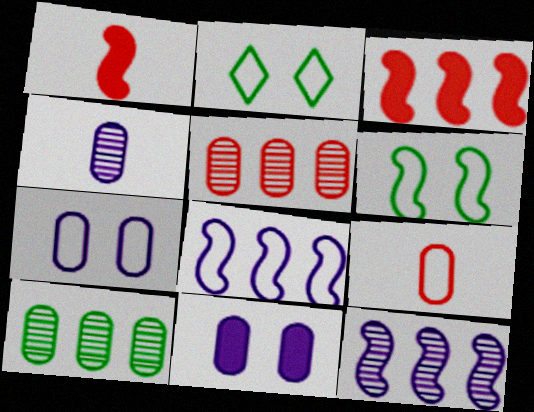[[1, 6, 12], 
[2, 3, 4], 
[2, 8, 9], 
[9, 10, 11]]